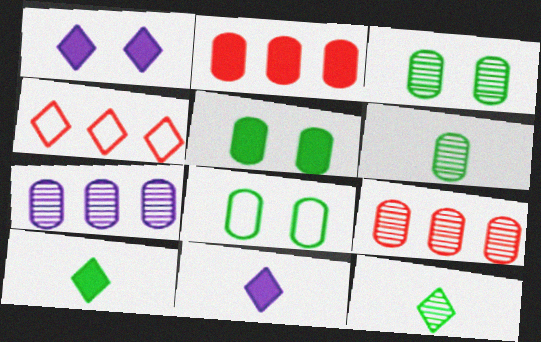[[1, 4, 12], 
[3, 5, 8]]